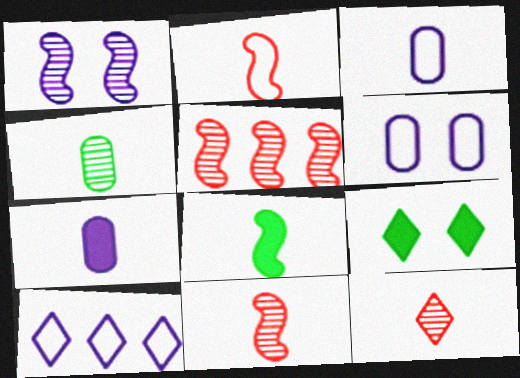[[1, 7, 10], 
[3, 5, 9], 
[3, 8, 12], 
[9, 10, 12]]